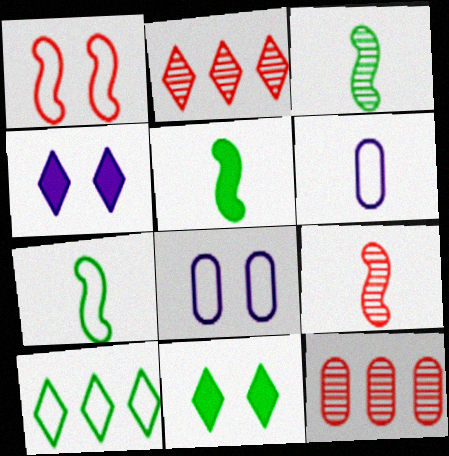[[1, 6, 10], 
[2, 5, 8], 
[3, 5, 7], 
[4, 7, 12]]